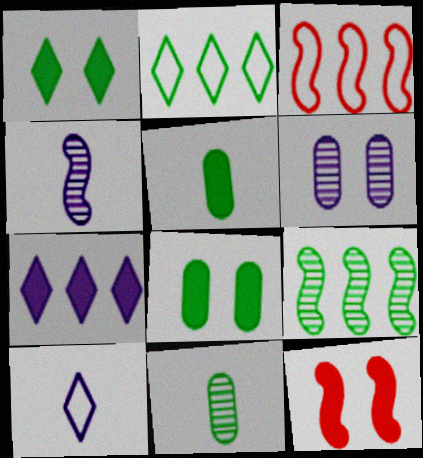[[5, 7, 12]]